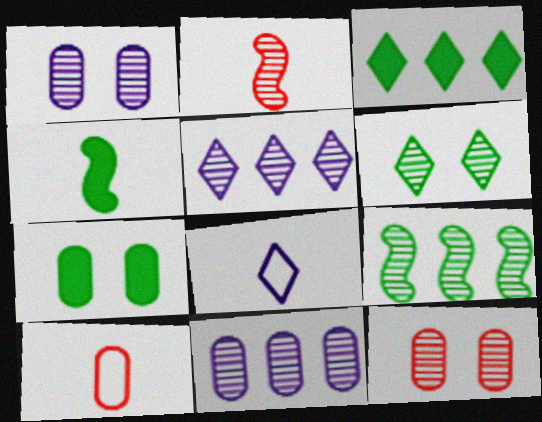[[2, 6, 11], 
[3, 4, 7], 
[7, 10, 11]]